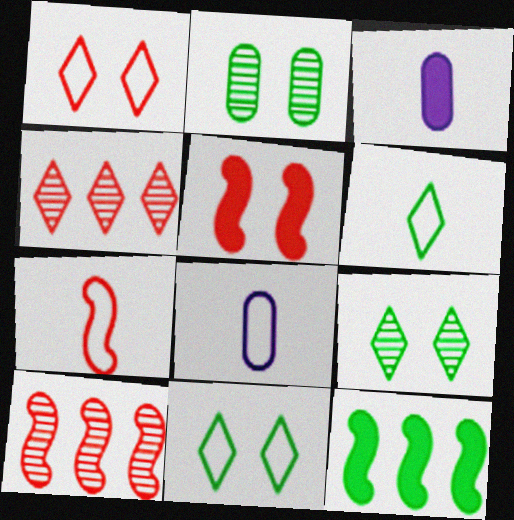[[2, 6, 12], 
[3, 10, 11], 
[5, 7, 10], 
[6, 7, 8]]